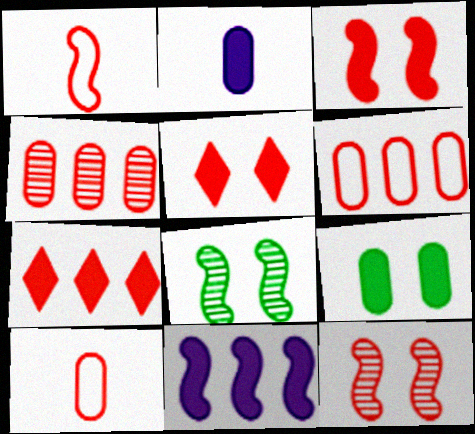[[1, 4, 5], 
[1, 8, 11], 
[7, 10, 12]]